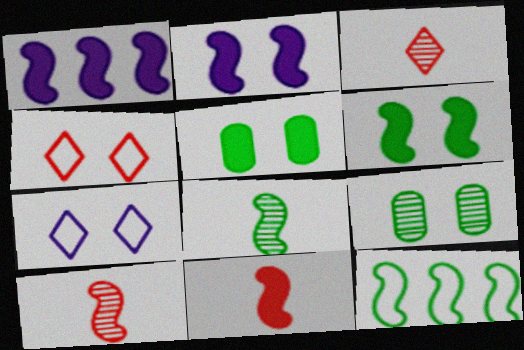[[1, 6, 11], 
[2, 4, 9], 
[2, 10, 12], 
[6, 8, 12]]